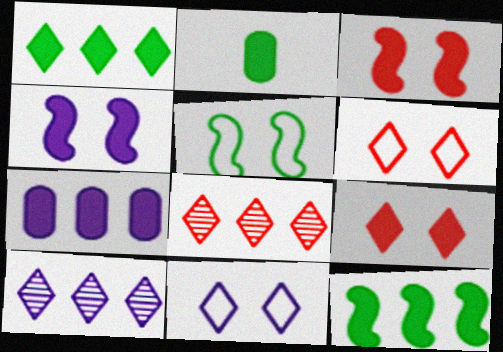[]